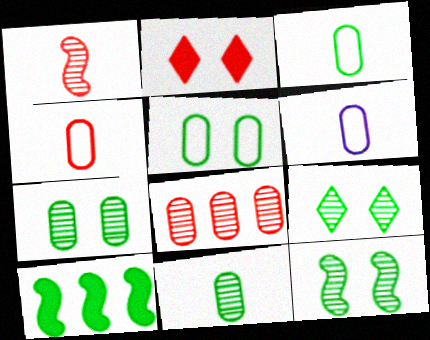[[3, 4, 6], 
[3, 9, 10], 
[7, 9, 12]]